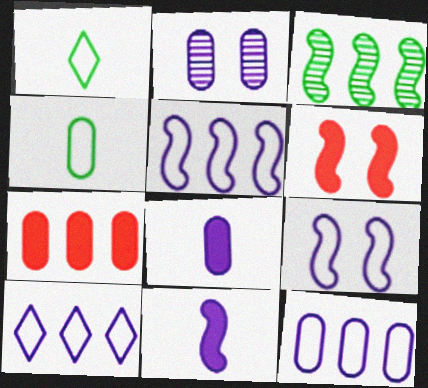[[2, 4, 7], 
[2, 8, 12], 
[2, 10, 11], 
[3, 7, 10], 
[5, 10, 12]]